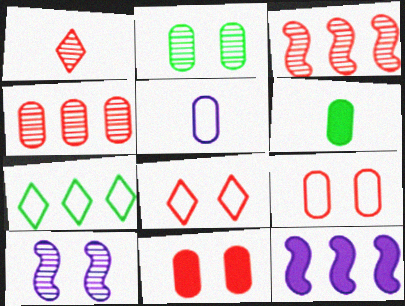[[4, 7, 12]]